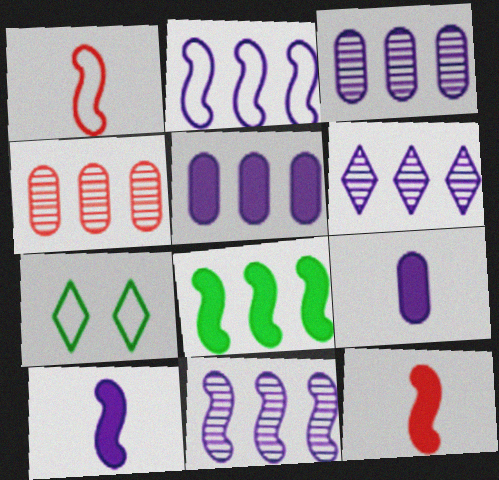[[2, 5, 6], 
[3, 6, 11], 
[3, 7, 12], 
[4, 7, 10]]